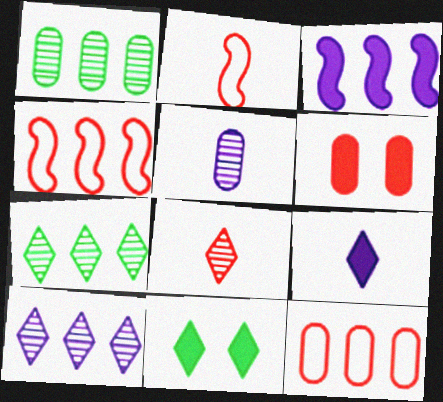[[3, 7, 12], 
[4, 5, 11], 
[4, 6, 8]]